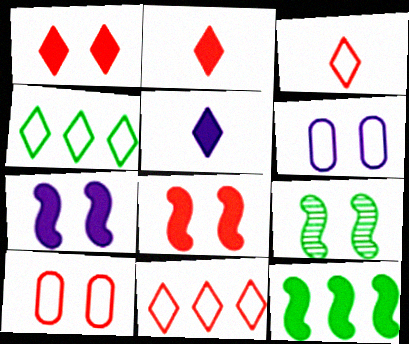[[1, 6, 9]]